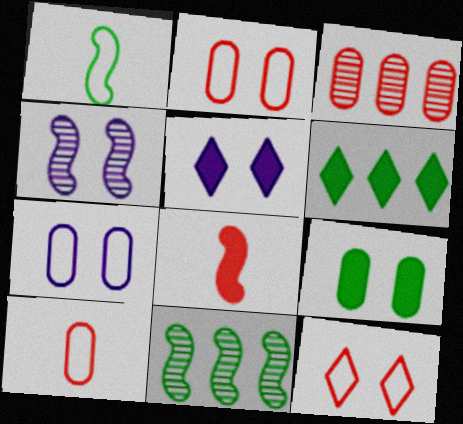[[1, 3, 5], 
[3, 8, 12], 
[4, 5, 7], 
[4, 6, 10], 
[4, 9, 12], 
[5, 10, 11]]